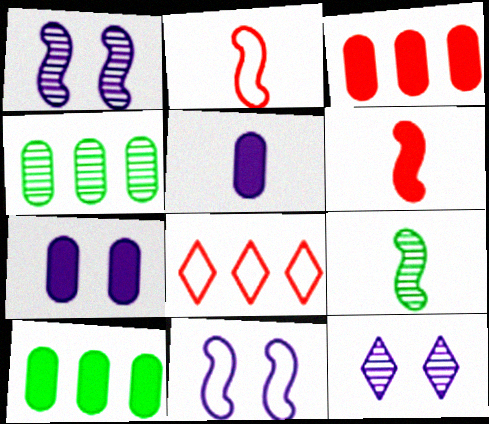[[2, 10, 12], 
[7, 8, 9], 
[7, 11, 12]]